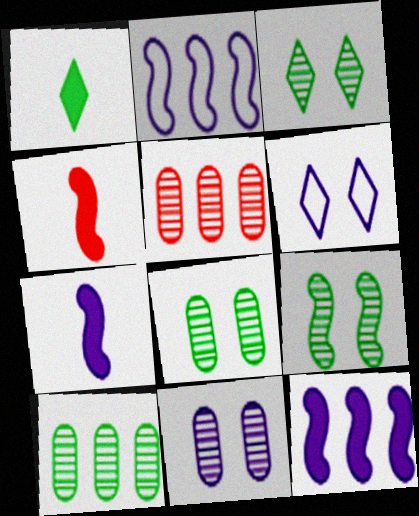[[2, 4, 9], 
[3, 8, 9], 
[4, 6, 10]]